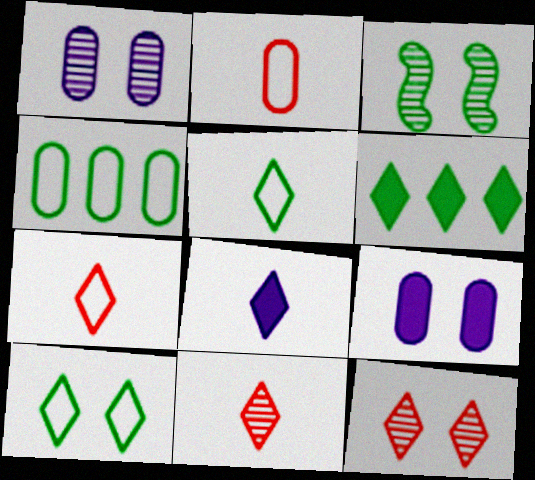[[1, 3, 12], 
[5, 8, 11]]